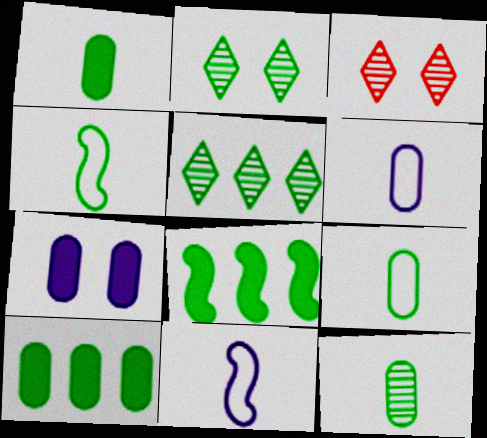[[1, 9, 12], 
[2, 4, 10], 
[2, 8, 9], 
[3, 6, 8], 
[3, 10, 11]]